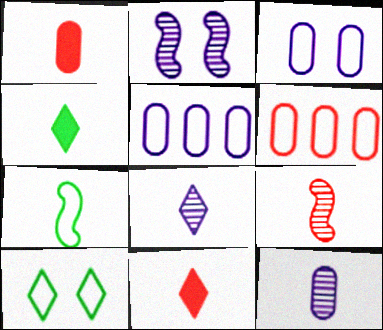[[1, 7, 8], 
[2, 4, 6], 
[7, 11, 12]]